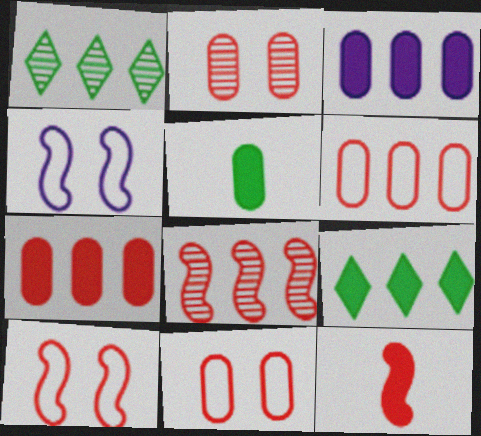[[8, 10, 12]]